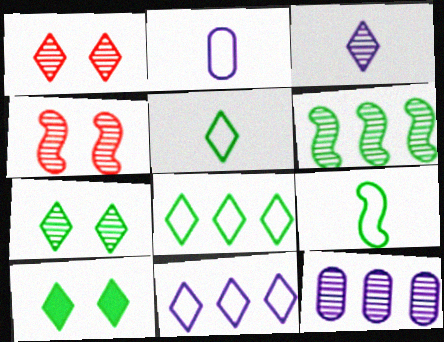[]